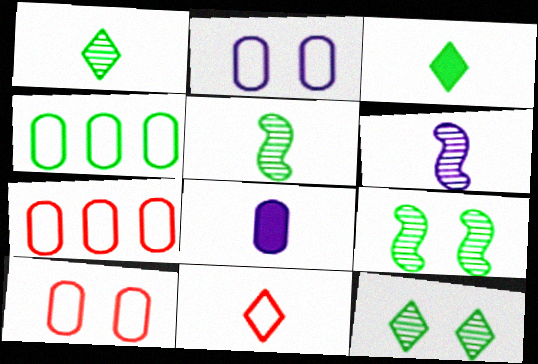[[3, 4, 9], 
[5, 8, 11]]